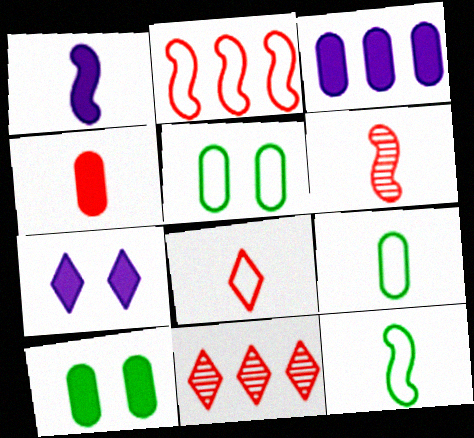[[1, 3, 7], 
[1, 5, 11], 
[1, 6, 12], 
[3, 4, 10], 
[4, 6, 8]]